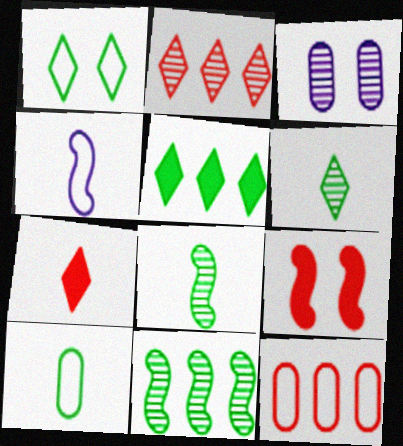[[1, 3, 9], 
[1, 4, 12], 
[1, 5, 6], 
[2, 3, 8], 
[4, 9, 11]]